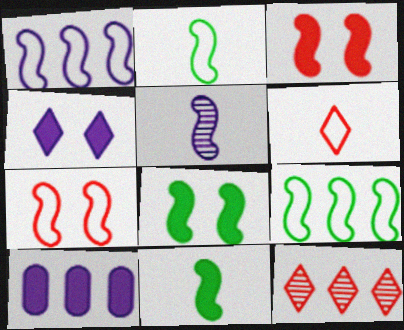[[1, 2, 7], 
[3, 5, 9], 
[9, 10, 12]]